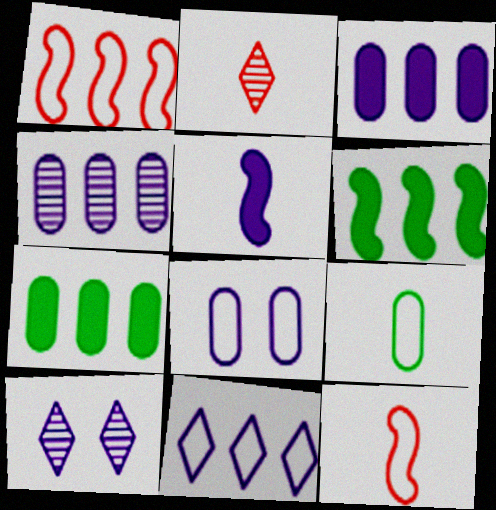[[2, 5, 9], 
[2, 6, 8], 
[7, 10, 12]]